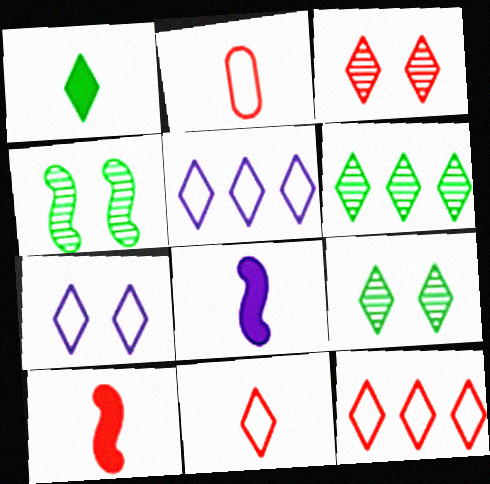[[1, 3, 5]]